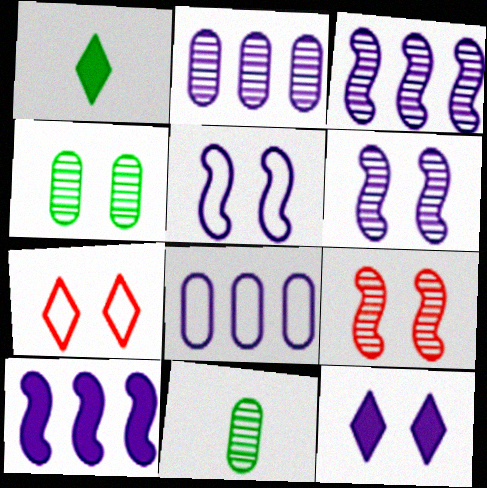[[1, 8, 9], 
[7, 10, 11]]